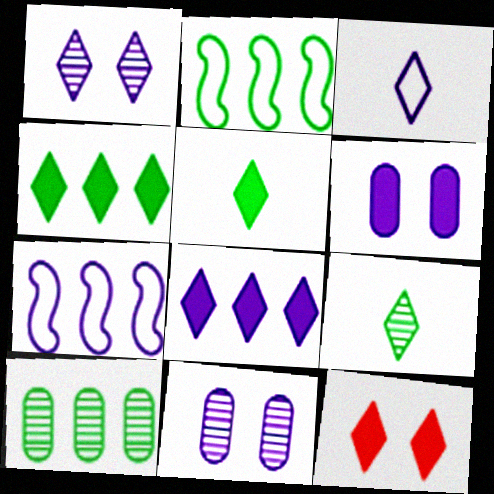[[1, 3, 8], 
[2, 4, 10], 
[5, 8, 12]]